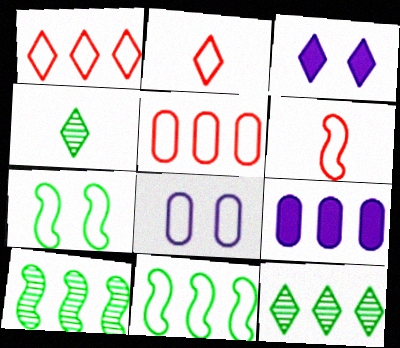[[1, 3, 4], 
[1, 9, 10], 
[2, 3, 12], 
[2, 8, 11]]